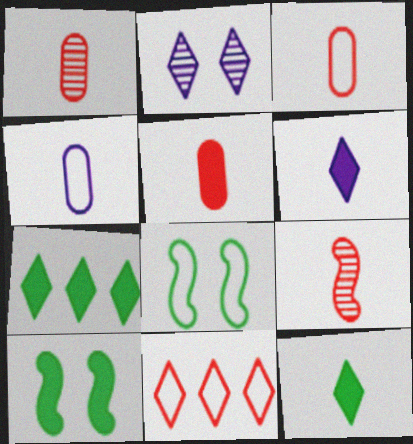[[1, 3, 5], 
[2, 11, 12], 
[4, 8, 11], 
[4, 9, 12]]